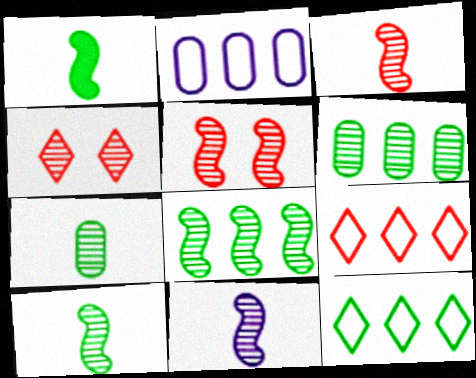[[1, 2, 4], 
[3, 10, 11], 
[4, 6, 11], 
[5, 8, 11]]